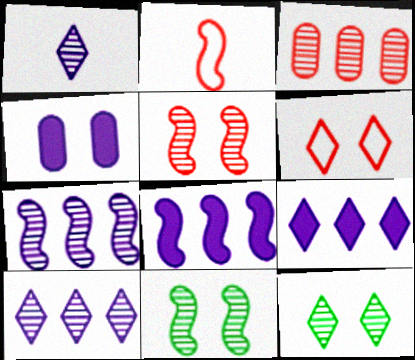[[1, 3, 11], 
[2, 8, 11], 
[4, 6, 11]]